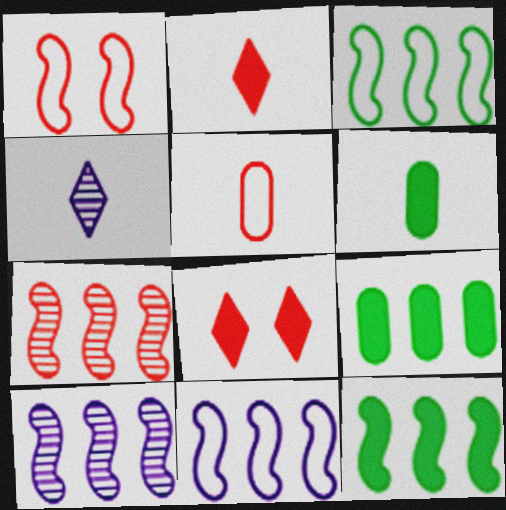[[1, 4, 9], 
[5, 7, 8], 
[7, 11, 12]]